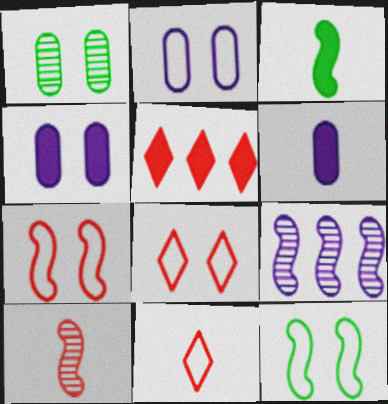[[2, 8, 12], 
[3, 4, 5], 
[3, 7, 9]]